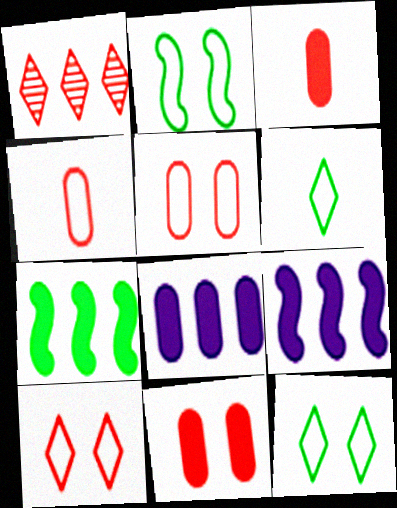[]